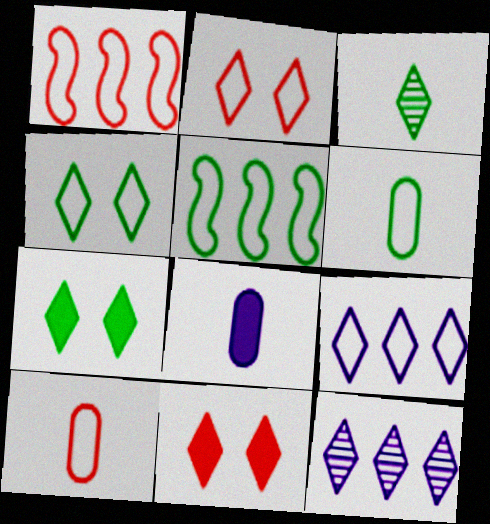[[1, 2, 10], 
[3, 9, 11], 
[4, 5, 6]]